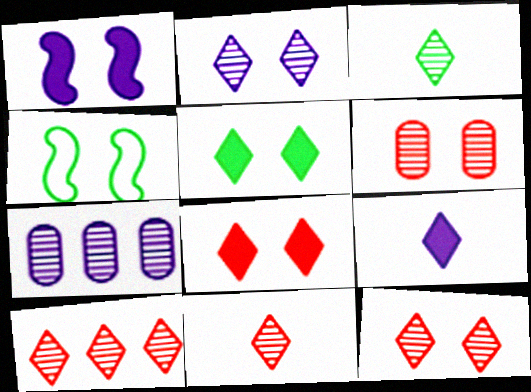[[2, 3, 10], 
[10, 11, 12]]